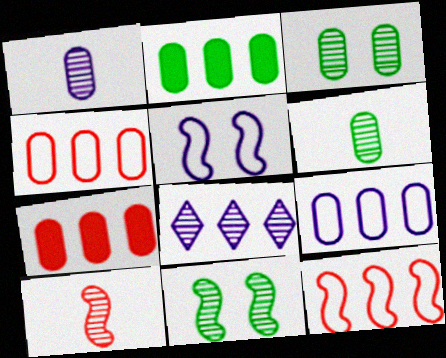[[2, 8, 12], 
[3, 8, 10]]